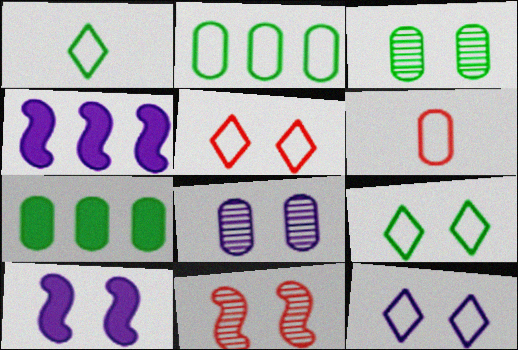[[3, 5, 10], 
[5, 9, 12], 
[6, 7, 8], 
[8, 10, 12]]